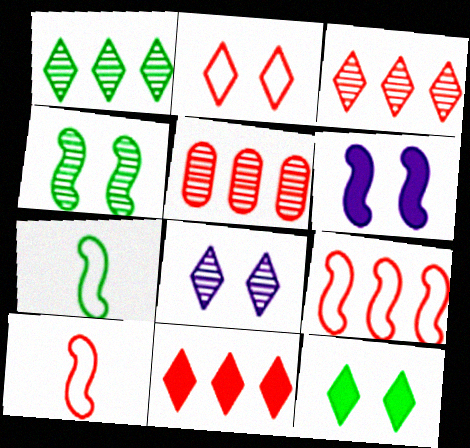[[2, 8, 12], 
[5, 9, 11]]